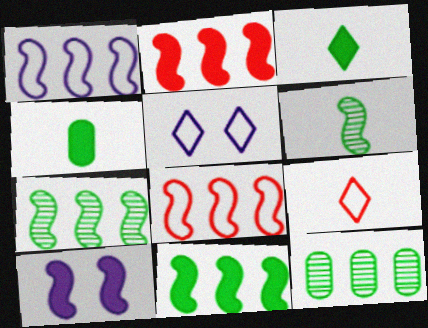[[1, 2, 7], 
[6, 8, 10], 
[9, 10, 12]]